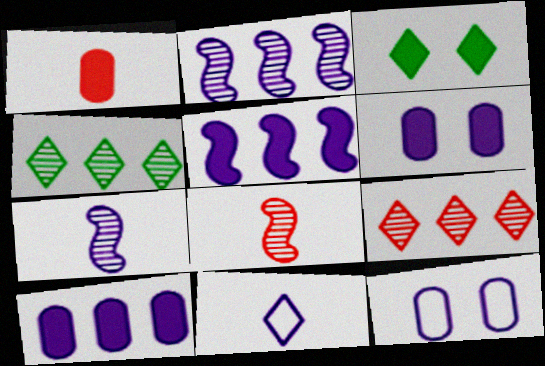[[1, 3, 5], 
[2, 6, 11], 
[3, 9, 11]]